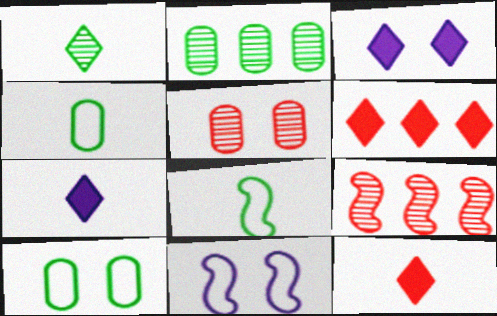[[2, 11, 12], 
[3, 4, 9], 
[7, 9, 10]]